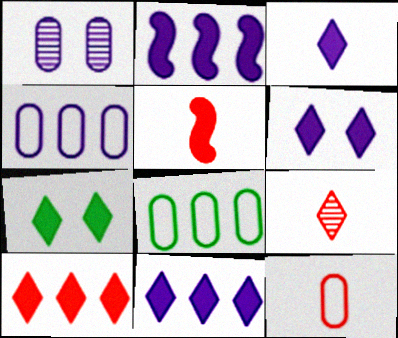[[3, 6, 11], 
[3, 7, 10], 
[5, 9, 12]]